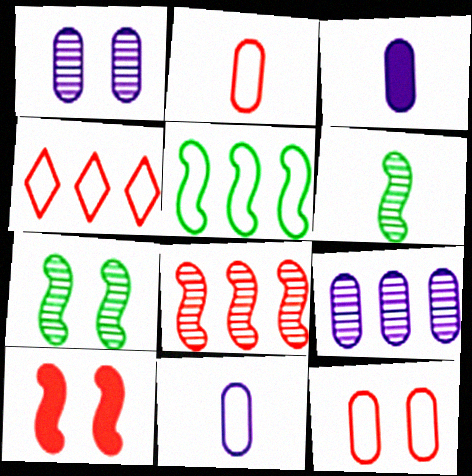[[3, 4, 7]]